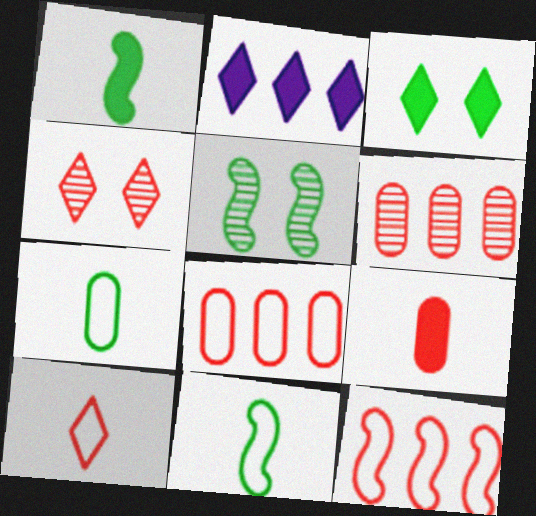[[4, 9, 12]]